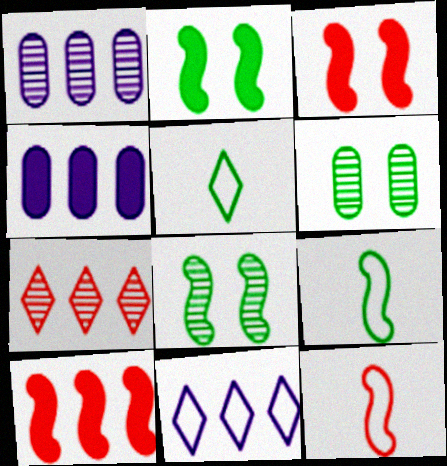[[1, 3, 5]]